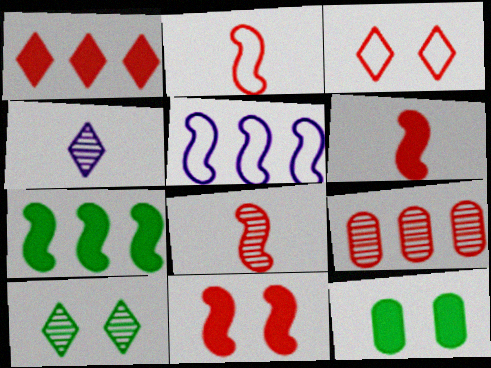[[2, 6, 8], 
[3, 6, 9]]